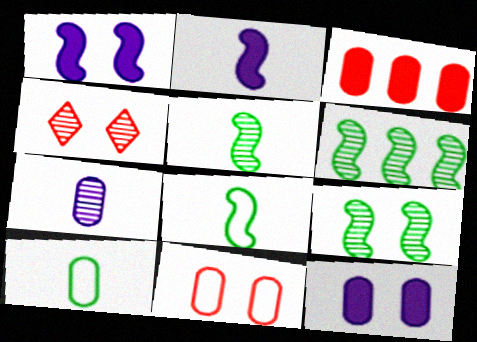[[4, 6, 7], 
[5, 6, 9]]